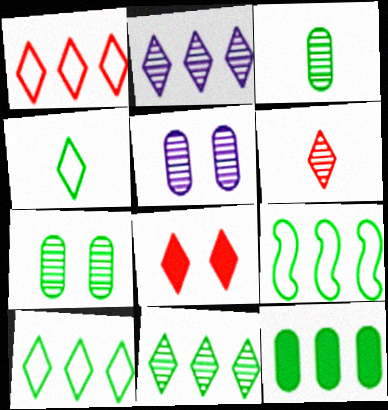[[1, 6, 8], 
[2, 4, 8], 
[9, 11, 12]]